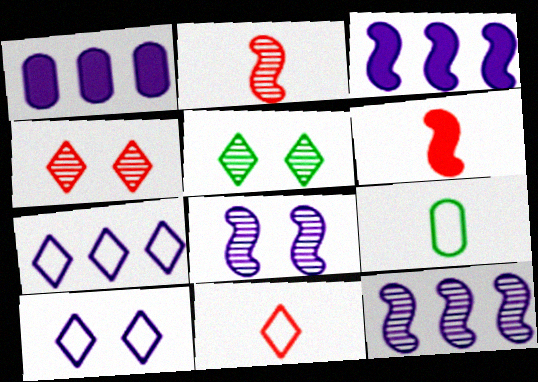[[1, 7, 12], 
[3, 4, 9]]